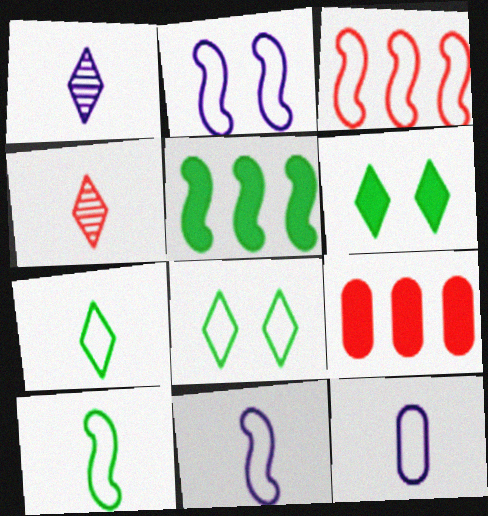[[2, 3, 10], 
[3, 8, 12]]